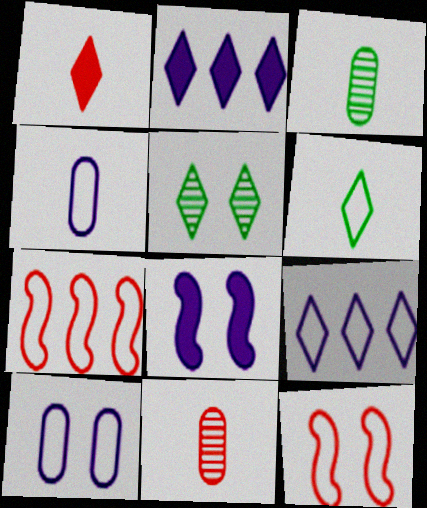[[1, 5, 9], 
[2, 3, 12], 
[6, 7, 10]]